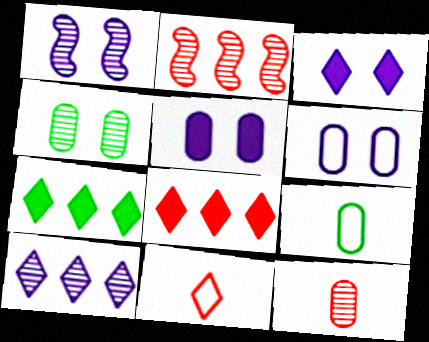[[1, 3, 6], 
[1, 8, 9], 
[2, 3, 9]]